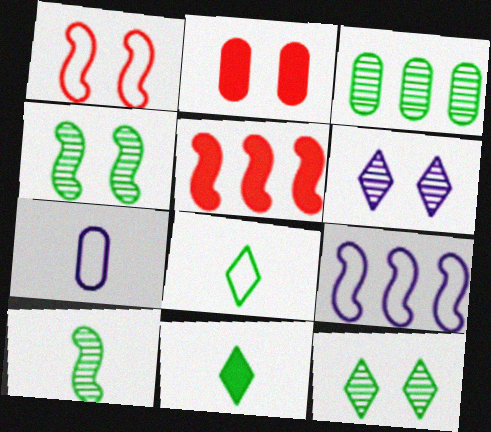[[2, 3, 7], 
[3, 10, 12], 
[5, 7, 12]]